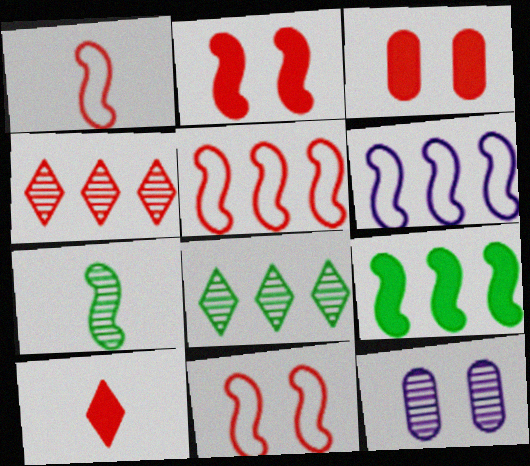[[1, 3, 4], 
[1, 5, 11], 
[2, 6, 7], 
[4, 7, 12]]